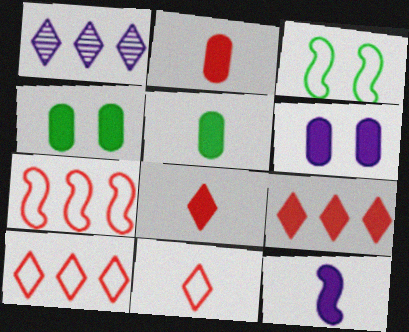[[1, 2, 3], 
[4, 9, 12], 
[5, 8, 12]]